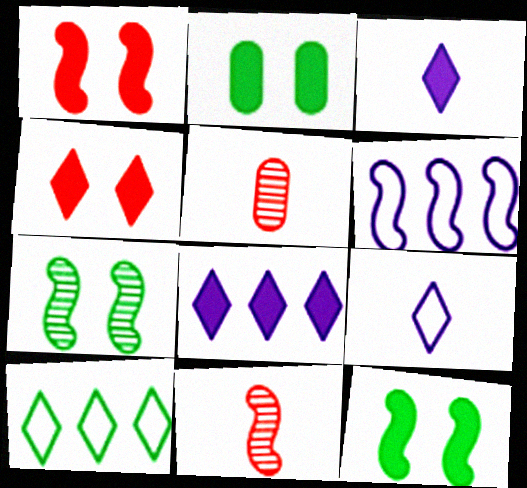[[6, 11, 12]]